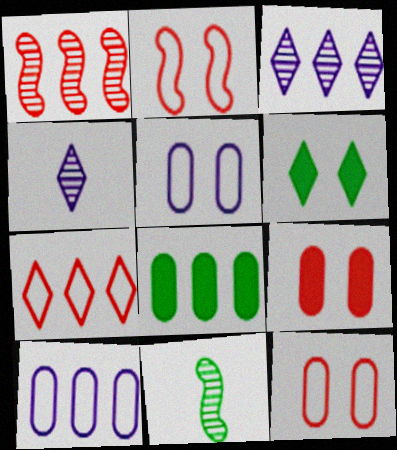[[2, 4, 8], 
[4, 6, 7]]